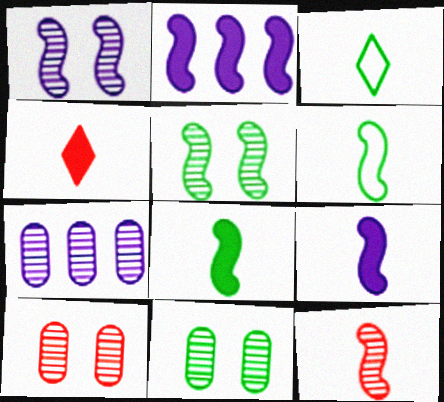[[2, 3, 10], 
[6, 9, 12]]